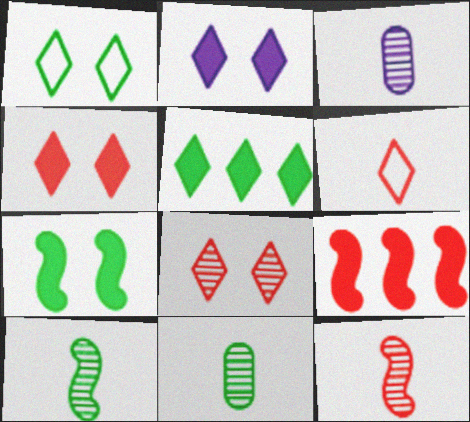[[1, 2, 8], 
[1, 3, 9]]